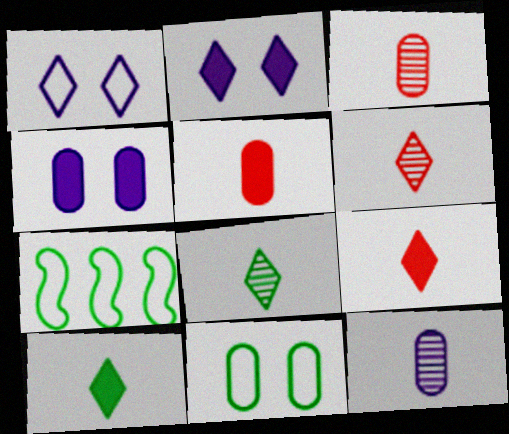[[2, 3, 7], 
[4, 6, 7]]